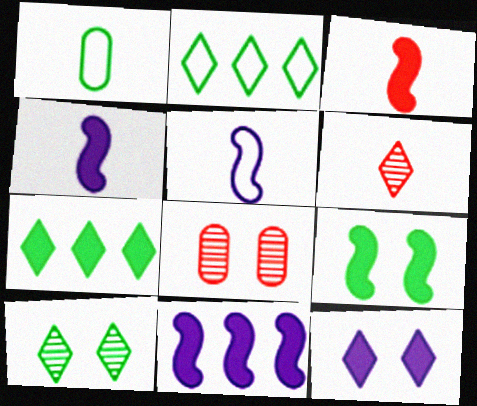[[1, 4, 6], 
[2, 4, 8], 
[2, 6, 12], 
[3, 9, 11], 
[5, 7, 8]]